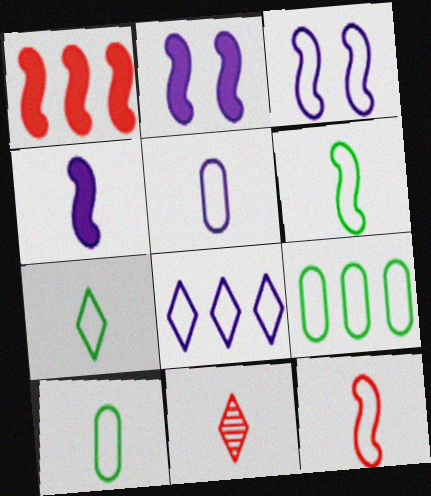[[2, 9, 11], 
[3, 5, 8], 
[4, 10, 11], 
[5, 7, 12], 
[6, 7, 10]]